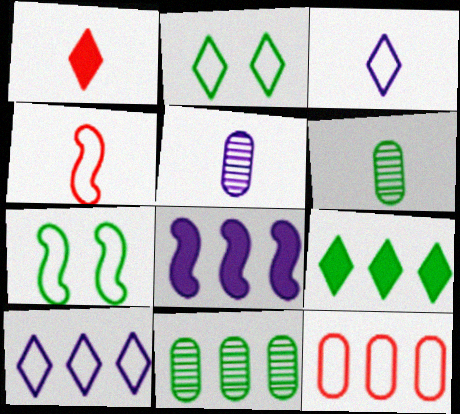[[3, 7, 12], 
[6, 7, 9]]